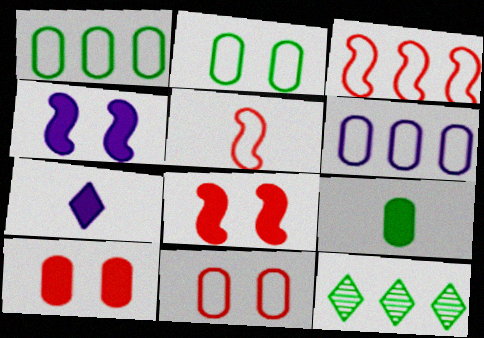[]